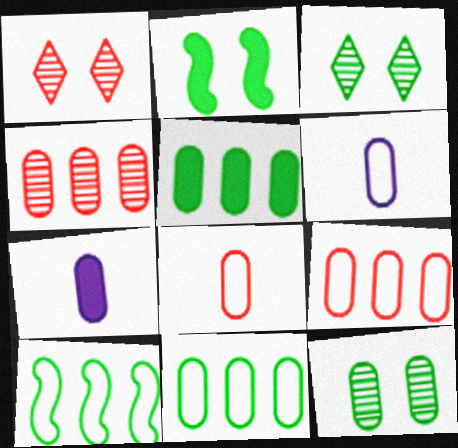[[1, 7, 10], 
[7, 9, 12]]